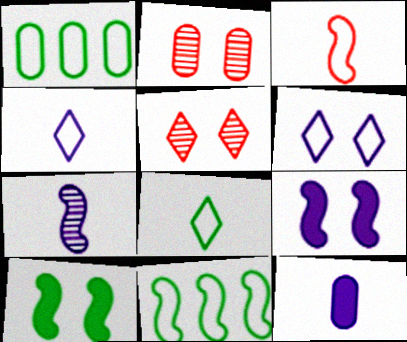[[1, 2, 12], 
[1, 3, 6], 
[2, 6, 10], 
[4, 7, 12], 
[5, 11, 12]]